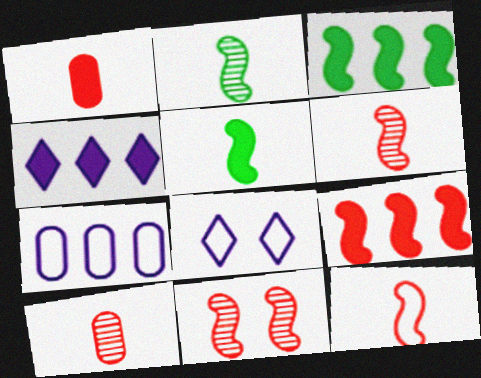[[3, 8, 10], 
[9, 11, 12]]